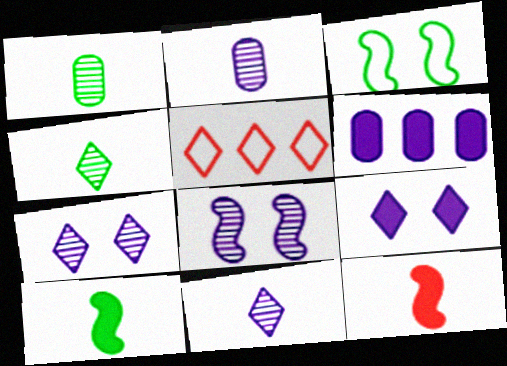[[4, 5, 9]]